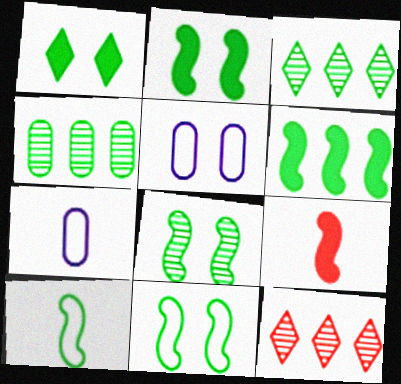[[1, 4, 10], 
[2, 7, 12], 
[2, 8, 11], 
[3, 5, 9], 
[6, 8, 10]]